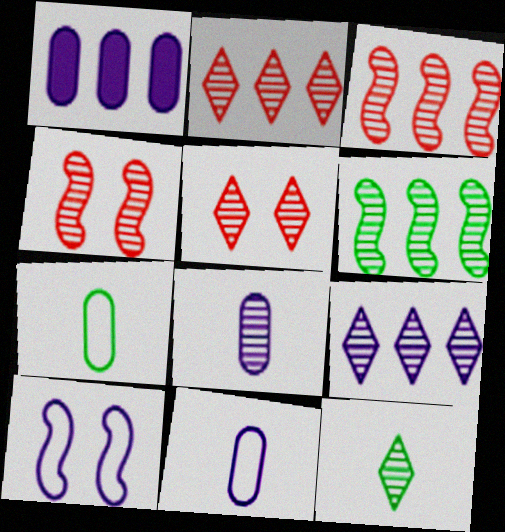[[5, 6, 8], 
[5, 9, 12]]